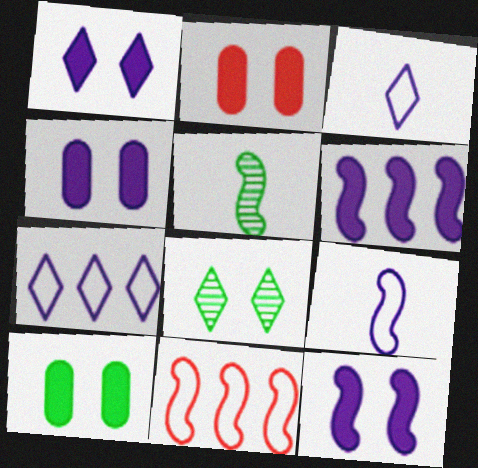[[1, 4, 12], 
[2, 4, 10], 
[2, 5, 7], 
[5, 11, 12]]